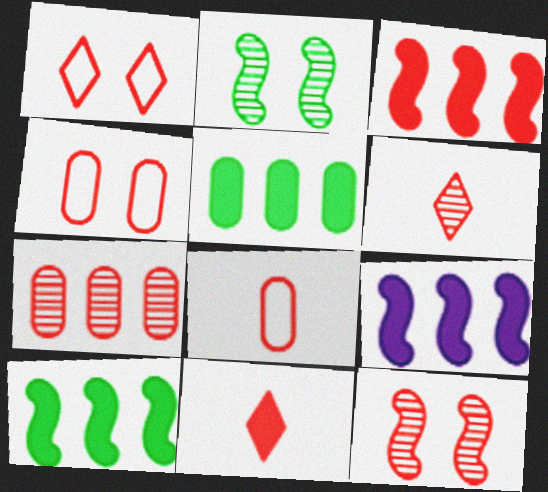[[3, 4, 6], 
[3, 9, 10], 
[6, 7, 12]]